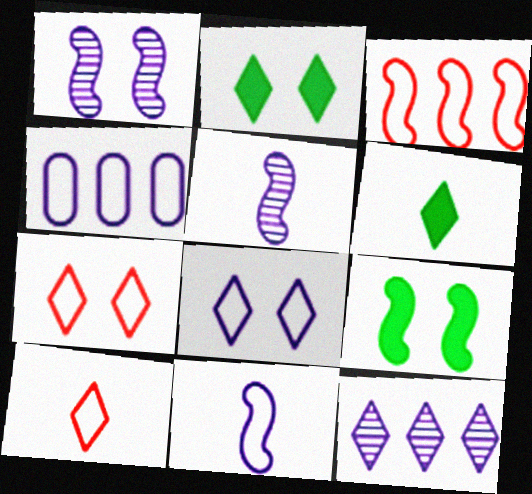[[2, 10, 12], 
[3, 5, 9], 
[4, 8, 11], 
[6, 7, 12]]